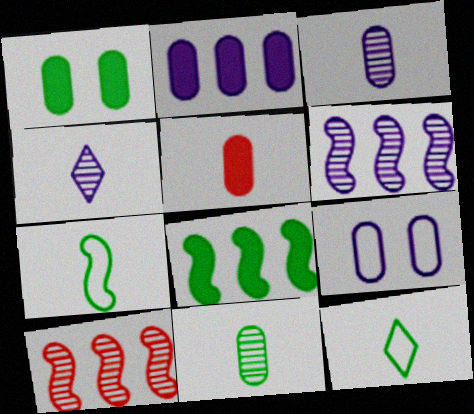[[1, 2, 5], 
[2, 3, 9], 
[4, 5, 7]]